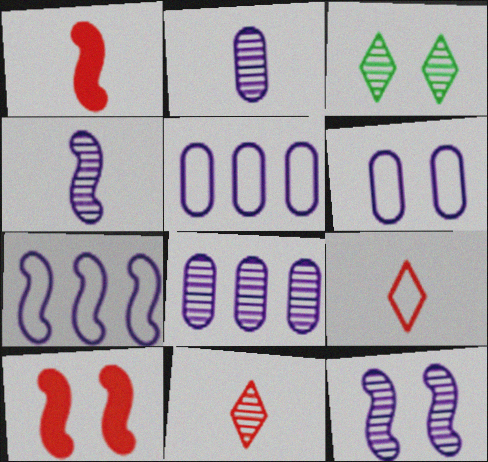[[1, 3, 5], 
[3, 6, 10]]